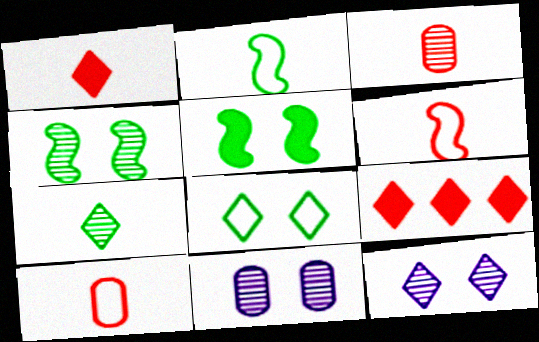[[1, 3, 6], 
[2, 9, 11]]